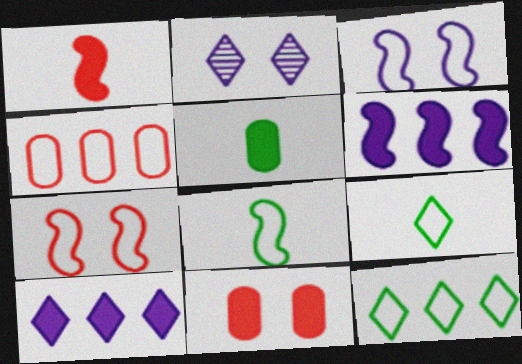[[3, 4, 9]]